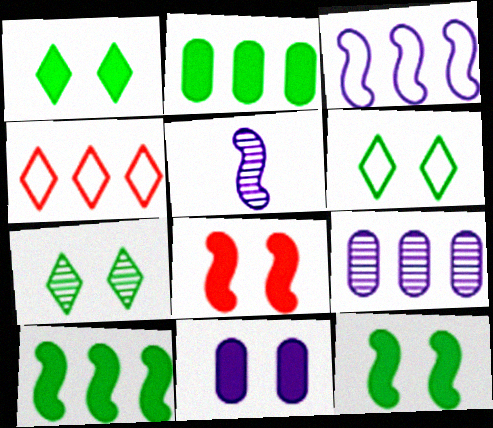[[1, 6, 7], 
[1, 8, 11], 
[4, 9, 10]]